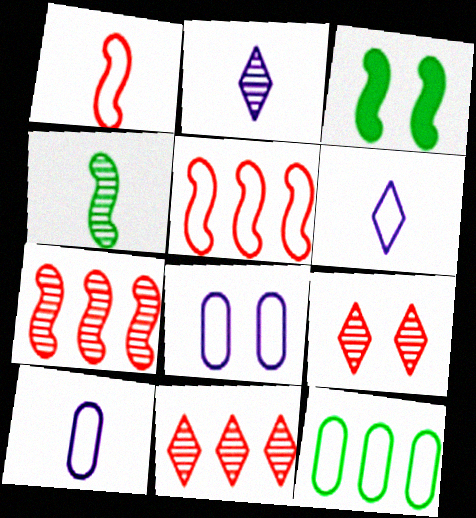[[3, 8, 9], 
[3, 10, 11]]